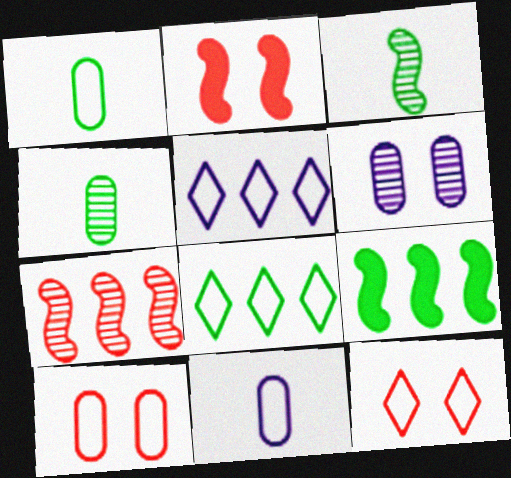[[2, 4, 5]]